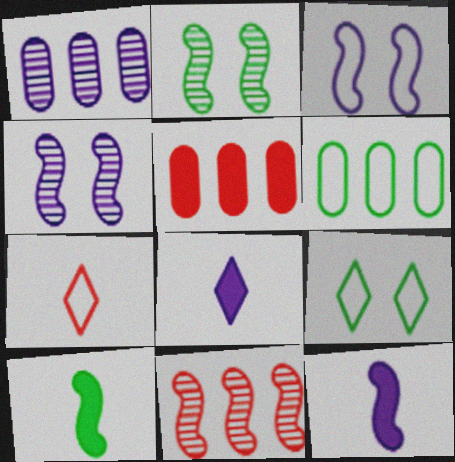[[1, 3, 8], 
[1, 5, 6], 
[3, 6, 7], 
[3, 10, 11]]